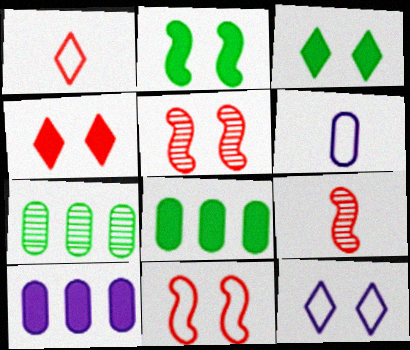[[8, 9, 12]]